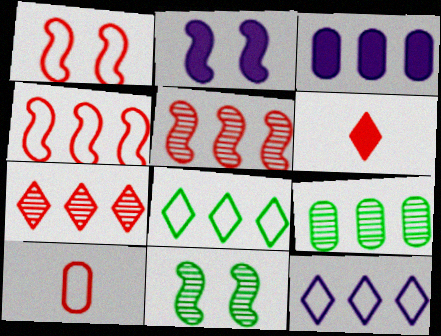[[1, 2, 11], 
[3, 5, 8]]